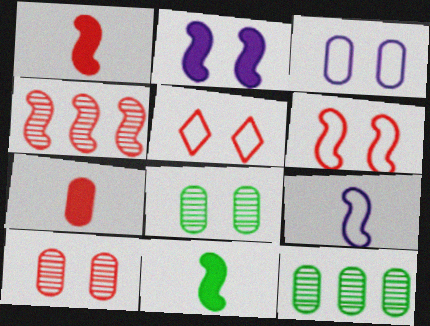[[1, 4, 6], 
[2, 5, 8], 
[3, 7, 12], 
[4, 5, 7]]